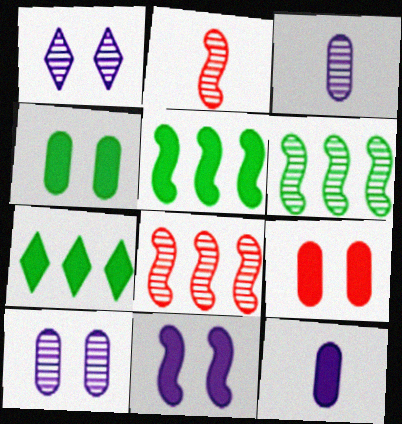[]